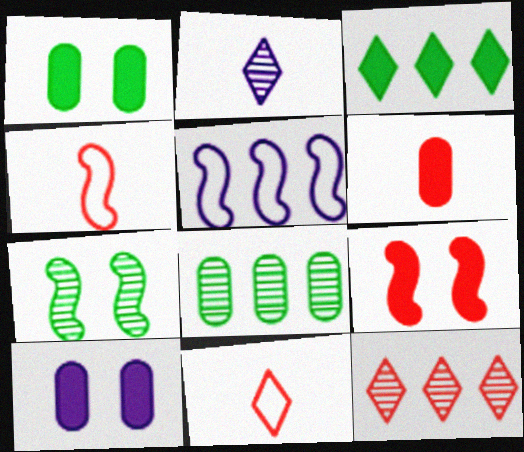[[2, 5, 10]]